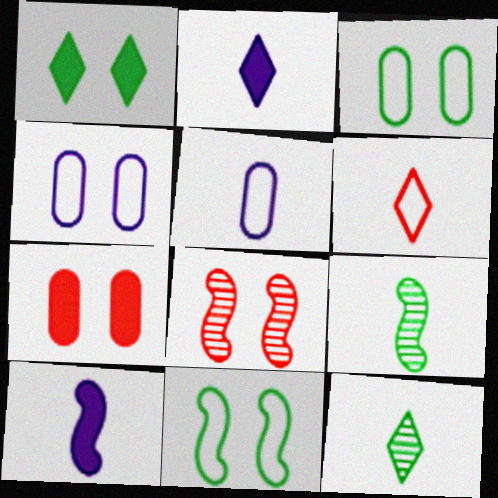[[1, 4, 8], 
[2, 6, 12]]